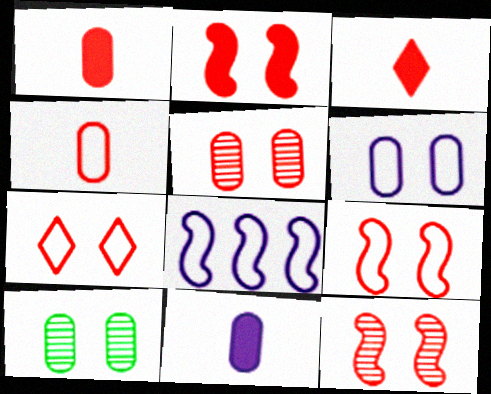[[2, 5, 7], 
[2, 9, 12], 
[3, 8, 10]]